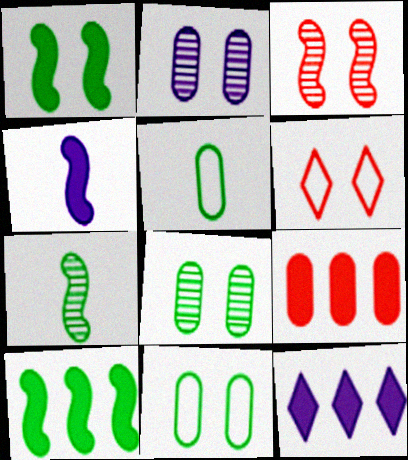[[1, 2, 6], 
[2, 5, 9], 
[3, 5, 12], 
[9, 10, 12]]